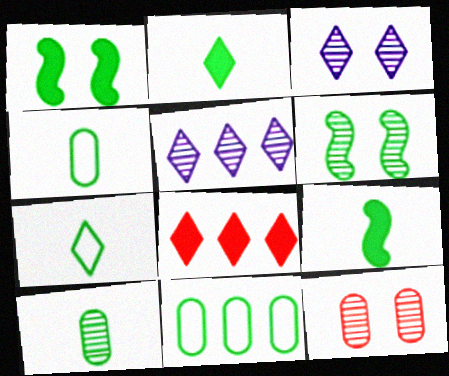[[2, 6, 11], 
[3, 6, 12], 
[3, 7, 8], 
[7, 9, 10]]